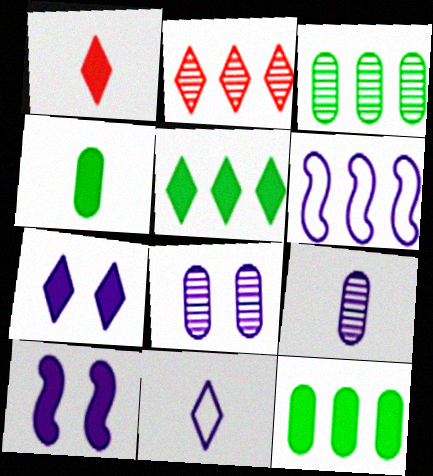[[1, 5, 7], 
[1, 10, 12], 
[2, 6, 12], 
[6, 7, 9]]